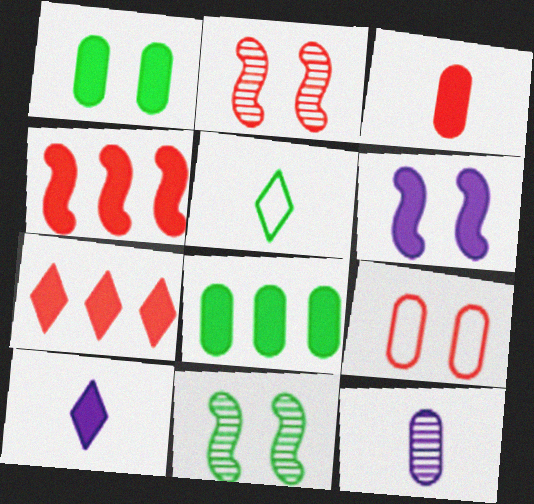[[1, 4, 10], 
[5, 8, 11], 
[8, 9, 12]]